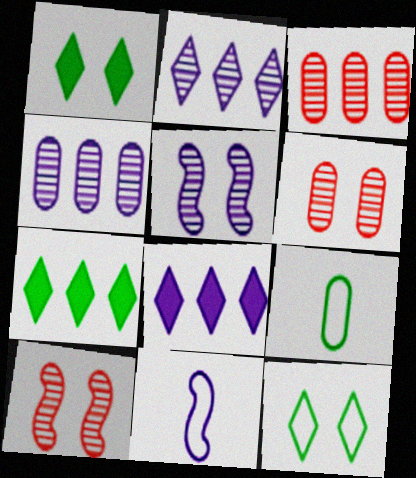[[1, 3, 11], 
[6, 7, 11], 
[8, 9, 10]]